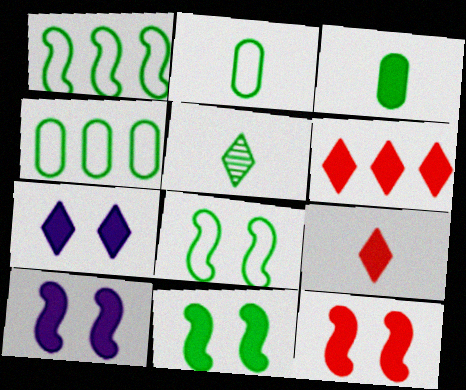[[3, 6, 10], 
[4, 5, 11], 
[10, 11, 12]]